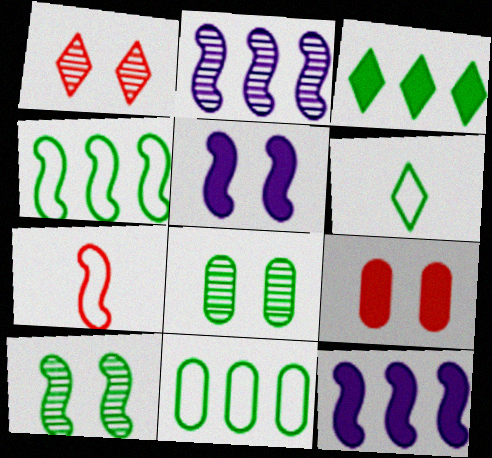[[2, 6, 9], 
[7, 10, 12]]